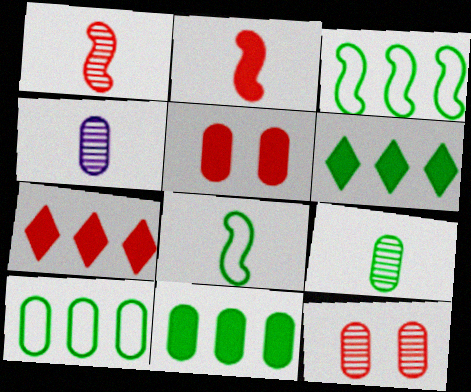[[2, 5, 7], 
[4, 5, 10]]